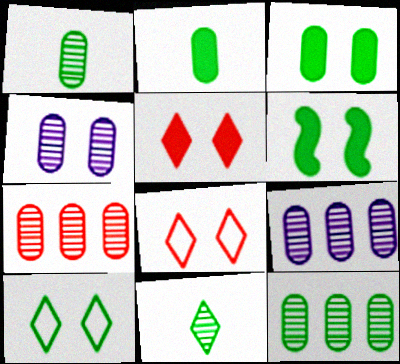[[1, 4, 7], 
[4, 6, 8], 
[7, 9, 12]]